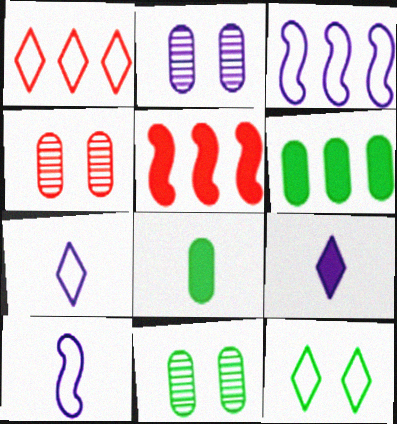[[1, 7, 12], 
[2, 3, 9], 
[2, 4, 11], 
[5, 7, 11]]